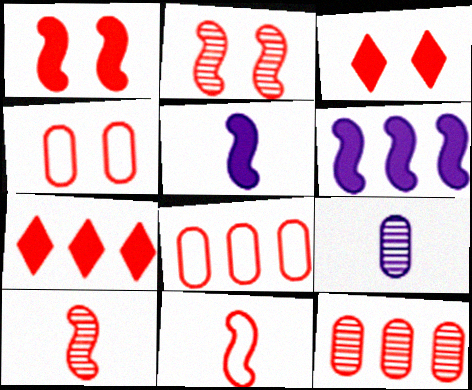[[2, 3, 4], 
[3, 8, 10], 
[3, 11, 12], 
[4, 7, 10]]